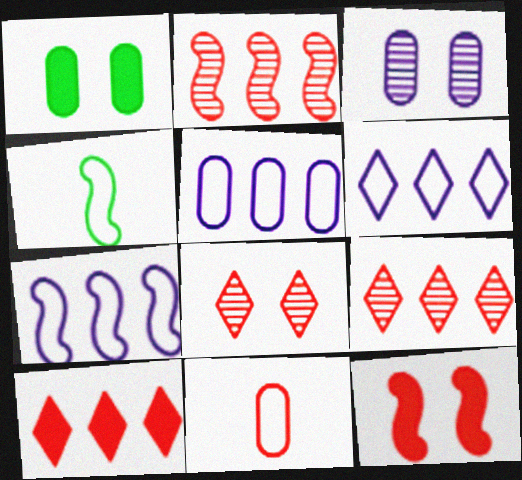[[3, 4, 10], 
[5, 6, 7], 
[9, 11, 12]]